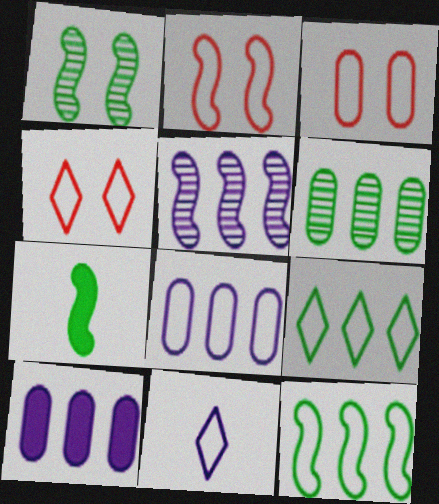[[1, 7, 12], 
[2, 3, 4], 
[2, 5, 7], 
[3, 11, 12], 
[4, 9, 11]]